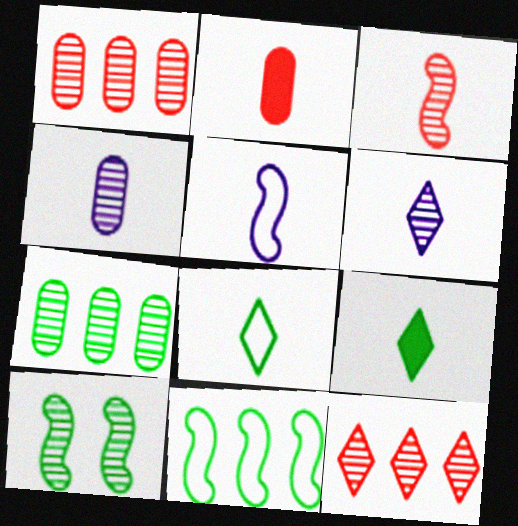[[1, 6, 10], 
[4, 10, 12]]